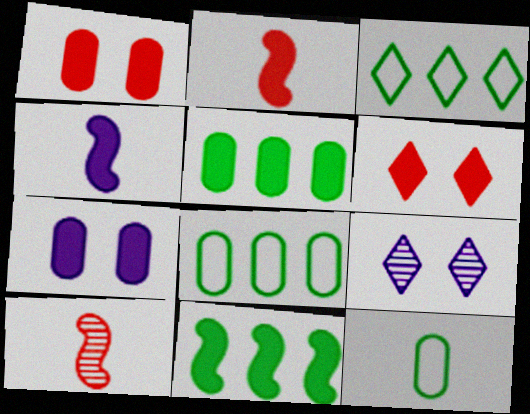[[2, 8, 9], 
[3, 7, 10], 
[4, 5, 6]]